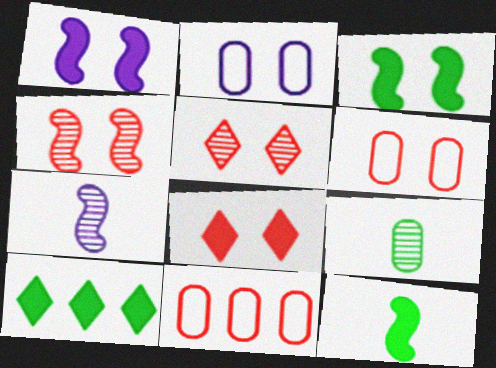[[2, 3, 5], 
[4, 6, 8], 
[6, 7, 10]]